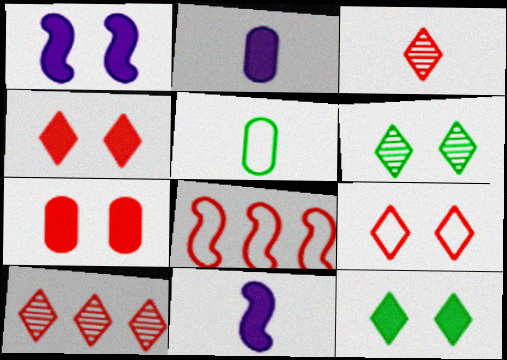[[1, 5, 10], 
[1, 7, 12], 
[2, 6, 8], 
[3, 5, 11], 
[3, 7, 8]]